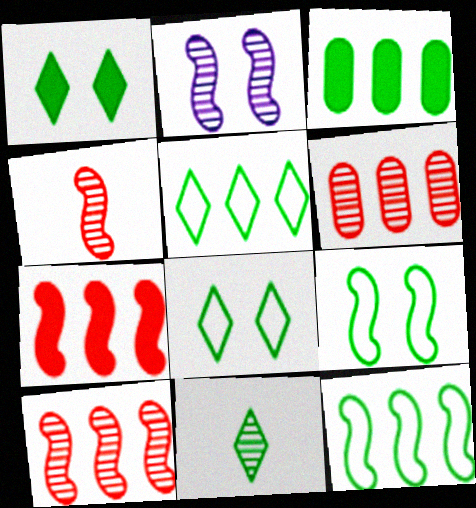[[1, 5, 11], 
[2, 6, 11], 
[3, 9, 11]]